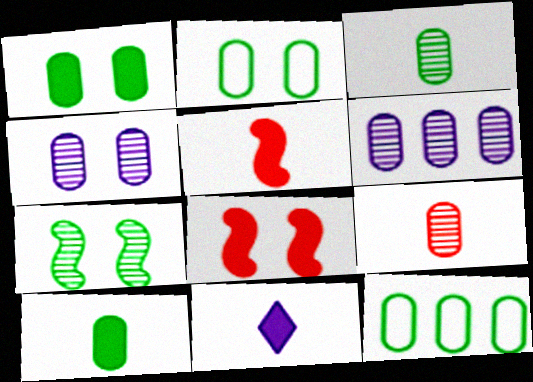[[1, 3, 12], 
[5, 10, 11]]